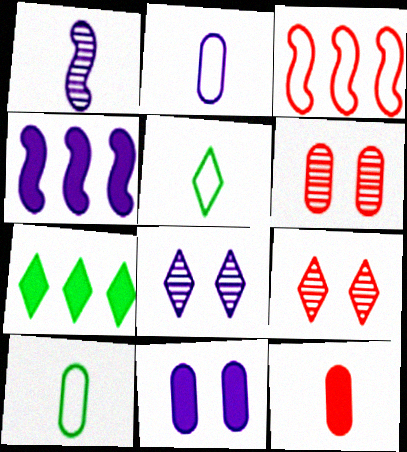[[1, 5, 12], 
[2, 4, 8], 
[3, 9, 12], 
[4, 5, 6], 
[4, 9, 10]]